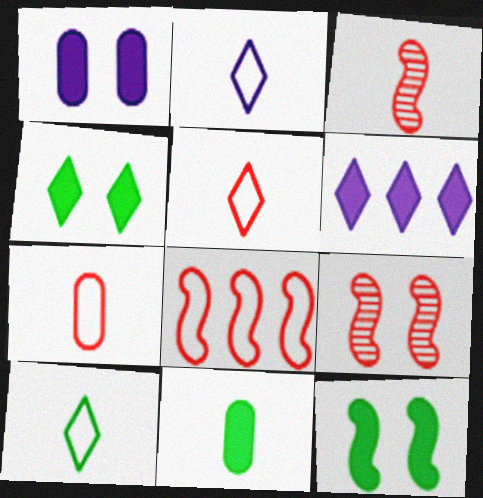[[2, 3, 11], 
[2, 5, 10]]